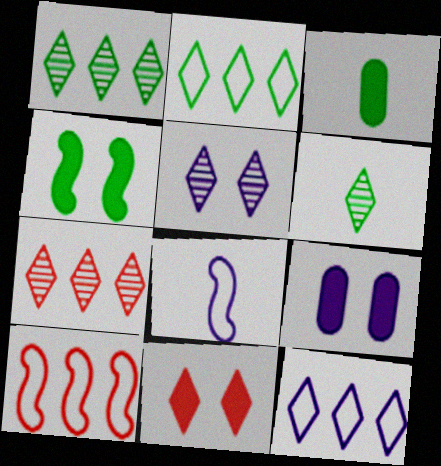[[3, 5, 10], 
[4, 9, 11], 
[5, 6, 7], 
[6, 9, 10], 
[6, 11, 12]]